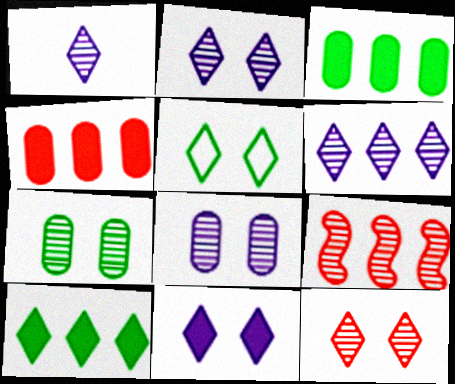[[1, 2, 6], 
[1, 7, 9], 
[5, 11, 12]]